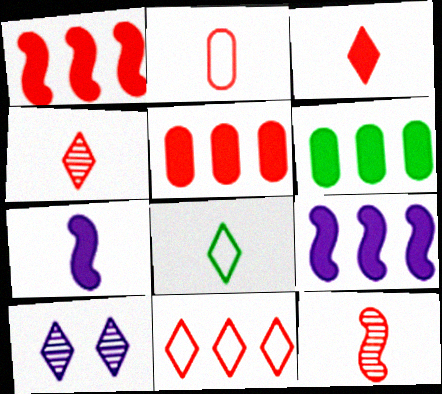[[2, 3, 12]]